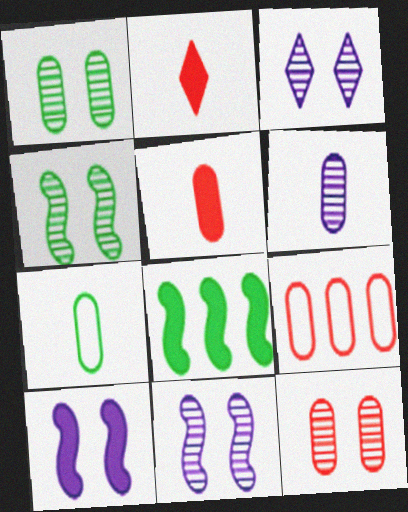[[3, 4, 12], 
[5, 6, 7], 
[5, 9, 12]]